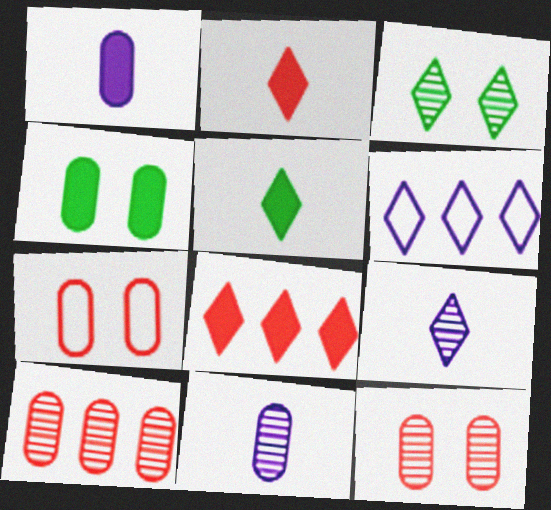[[2, 3, 6]]